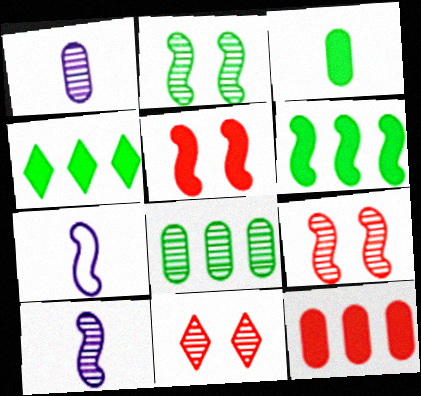[[6, 7, 9], 
[8, 10, 11]]